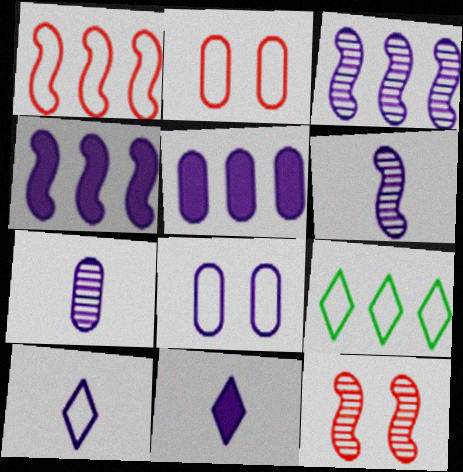[[3, 8, 11], 
[5, 7, 8]]